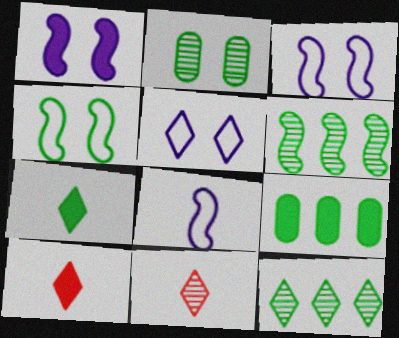[[1, 9, 10], 
[3, 9, 11], 
[5, 10, 12]]